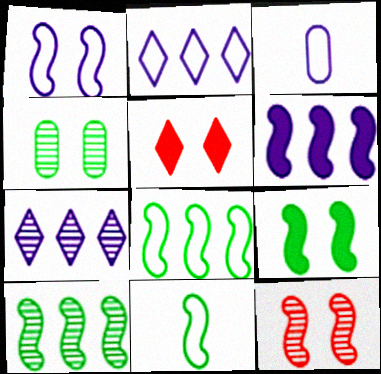[[1, 2, 3], 
[1, 4, 5], 
[1, 9, 12], 
[3, 5, 10], 
[6, 11, 12], 
[9, 10, 11]]